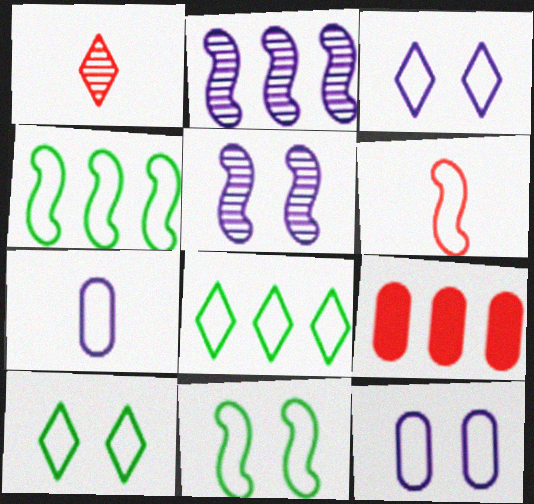[[2, 8, 9], 
[6, 8, 12]]